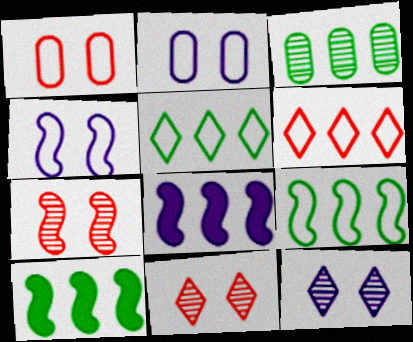[[3, 5, 10], 
[3, 6, 8]]